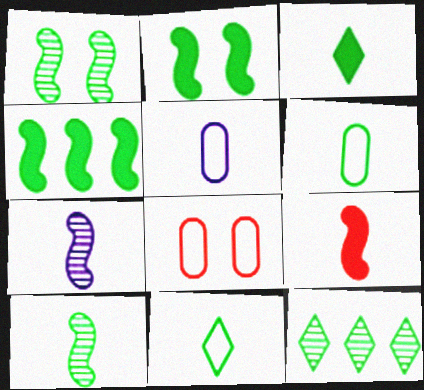[[2, 6, 12], 
[3, 6, 10]]